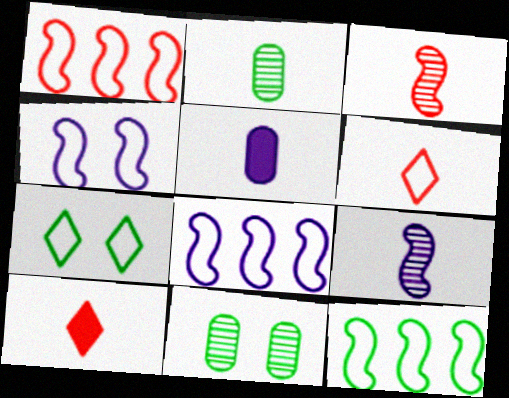[[1, 8, 12], 
[8, 10, 11]]